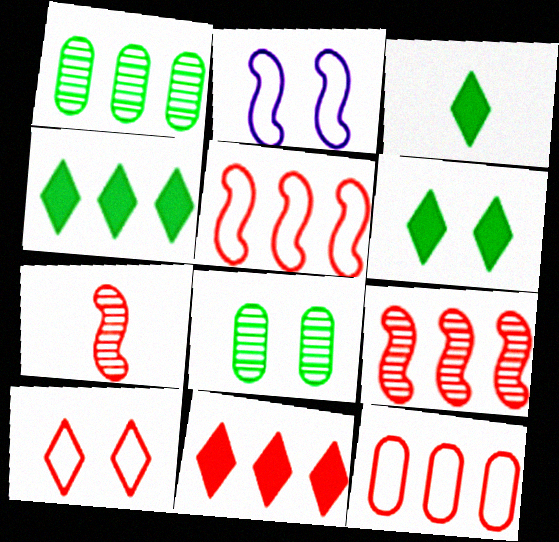[[3, 4, 6], 
[9, 11, 12]]